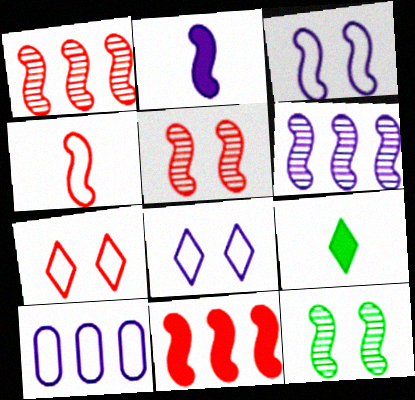[[2, 3, 6], 
[4, 5, 11], 
[5, 9, 10]]